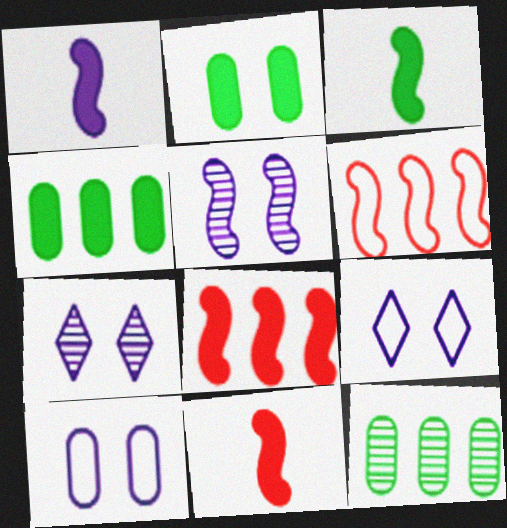[[1, 3, 11], 
[3, 5, 6], 
[9, 11, 12]]